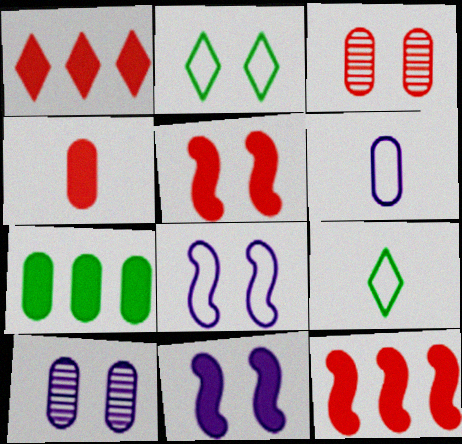[[1, 4, 5], 
[2, 3, 11], 
[2, 5, 10], 
[3, 6, 7], 
[9, 10, 12]]